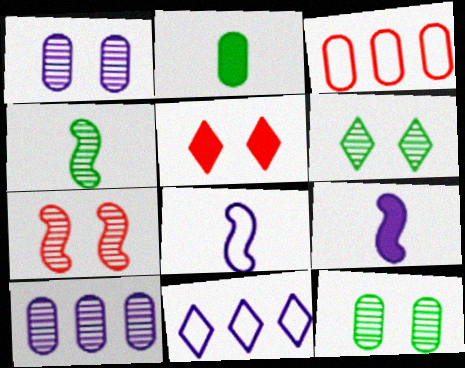[[1, 2, 3], 
[1, 6, 7], 
[1, 9, 11], 
[2, 7, 11], 
[3, 6, 9]]